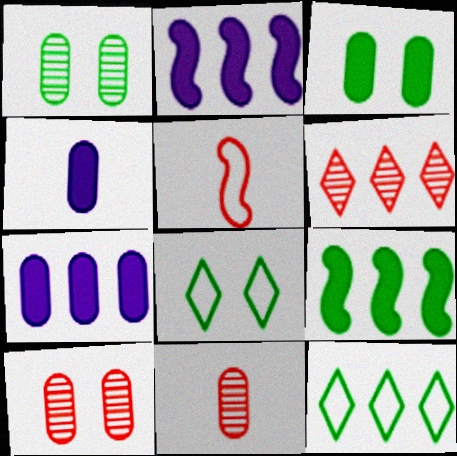[[2, 8, 11]]